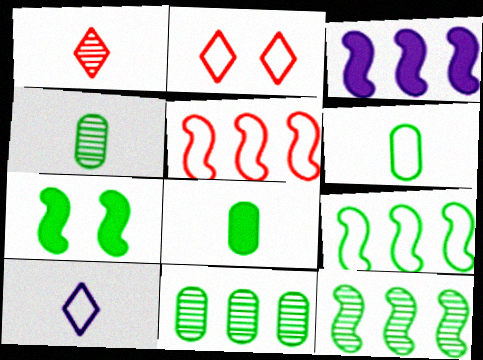[[2, 3, 4], 
[3, 5, 12], 
[4, 6, 8]]